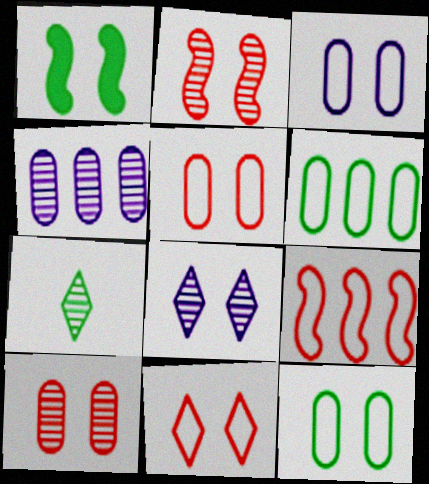[[1, 5, 8], 
[1, 6, 7], 
[2, 4, 7], 
[3, 5, 12]]